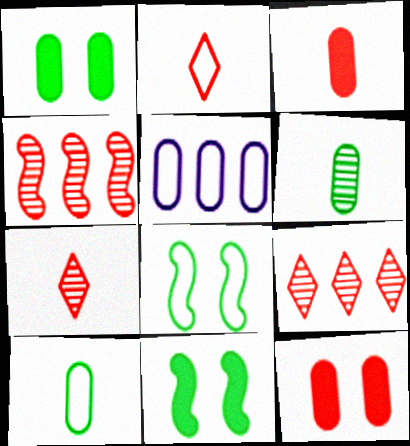[[2, 4, 12], 
[2, 5, 8], 
[5, 6, 12], 
[5, 7, 11]]